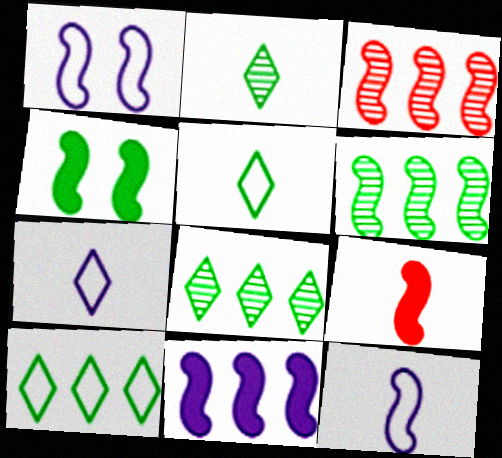[[1, 6, 9], 
[3, 4, 12], 
[4, 9, 11]]